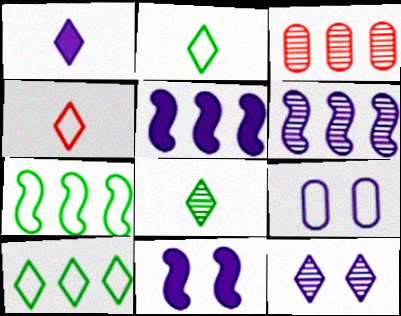[[1, 4, 8], 
[1, 6, 9], 
[2, 3, 11], 
[3, 5, 10], 
[4, 7, 9], 
[9, 11, 12]]